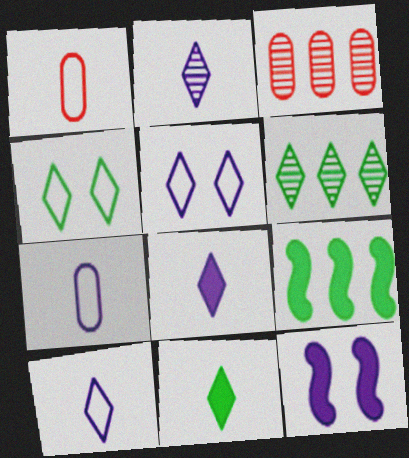[[1, 6, 12], 
[2, 8, 10], 
[4, 6, 11]]